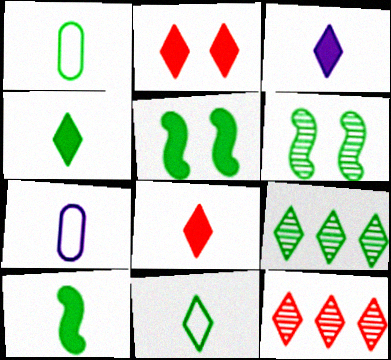[[1, 5, 9], 
[3, 4, 8], 
[5, 7, 12]]